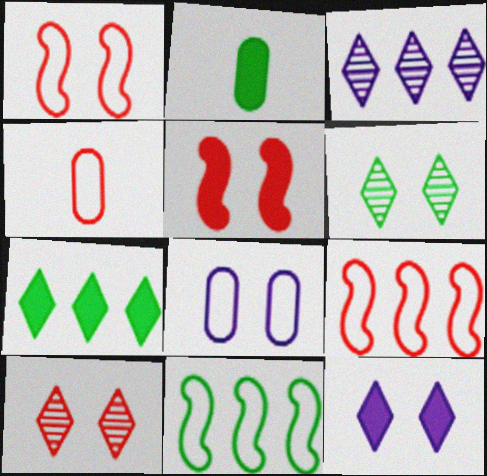[[1, 2, 3], 
[2, 6, 11], 
[5, 6, 8]]